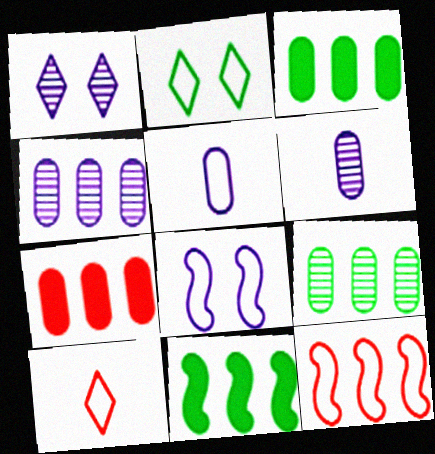[[2, 5, 12]]